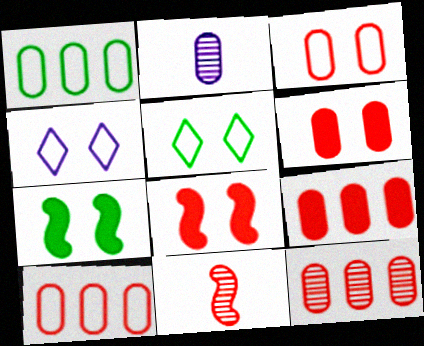[[1, 2, 6], 
[9, 10, 12]]